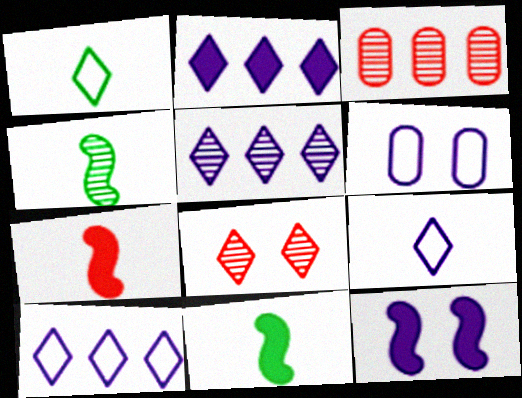[[1, 2, 8], 
[1, 3, 12], 
[2, 5, 10]]